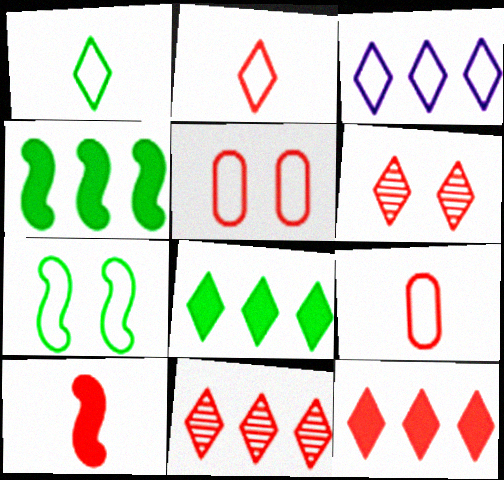[[2, 6, 12], 
[3, 7, 9], 
[3, 8, 11], 
[5, 10, 11]]